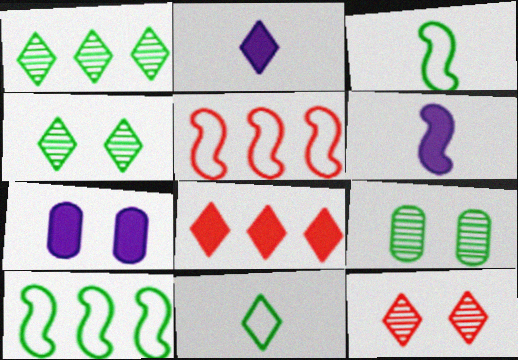[[2, 5, 9]]